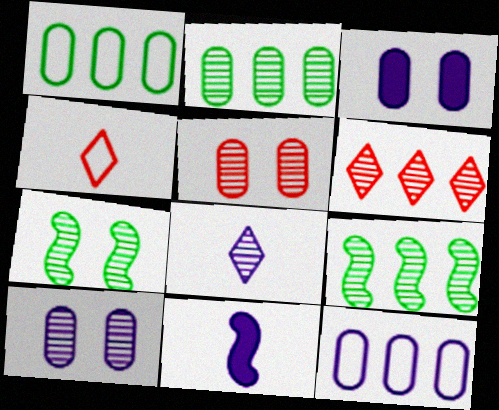[[3, 4, 9], 
[5, 8, 9]]